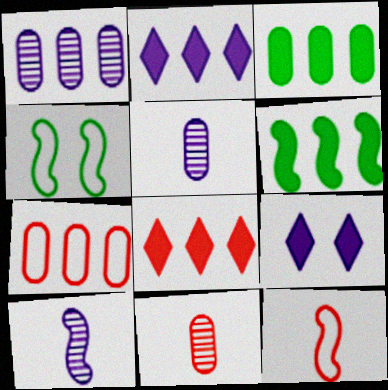[[1, 3, 7], 
[2, 4, 11], 
[4, 5, 8]]